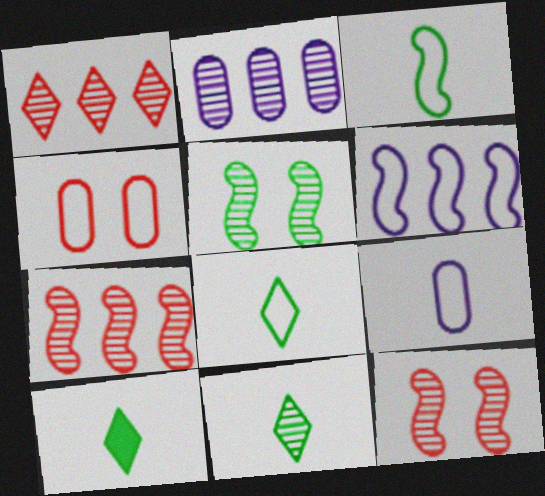[[2, 11, 12], 
[4, 6, 8], 
[8, 10, 11]]